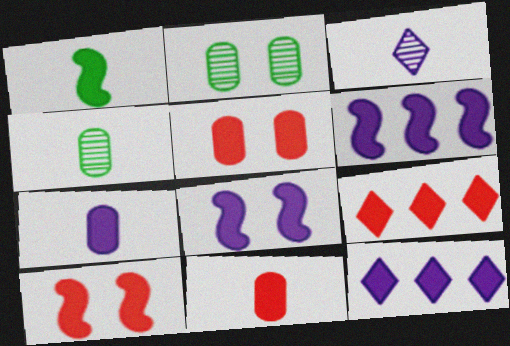[[1, 5, 12], 
[1, 6, 10], 
[7, 8, 12], 
[9, 10, 11]]